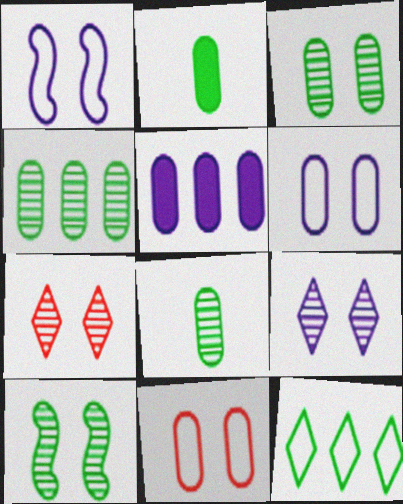[[2, 10, 12], 
[3, 4, 8], 
[5, 8, 11]]